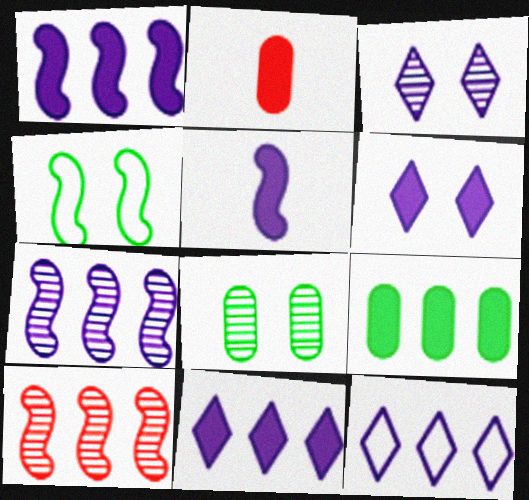[[4, 5, 10], 
[9, 10, 12]]